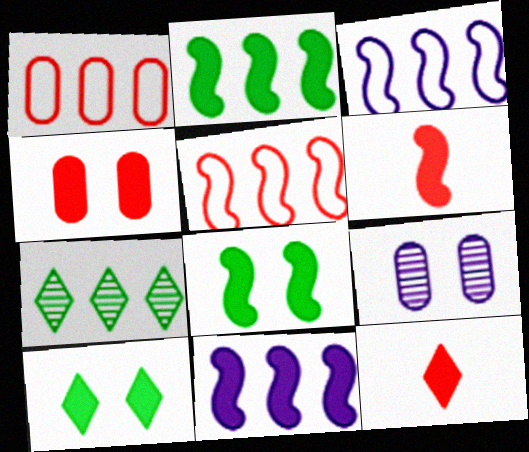[[1, 7, 11], 
[6, 8, 11]]